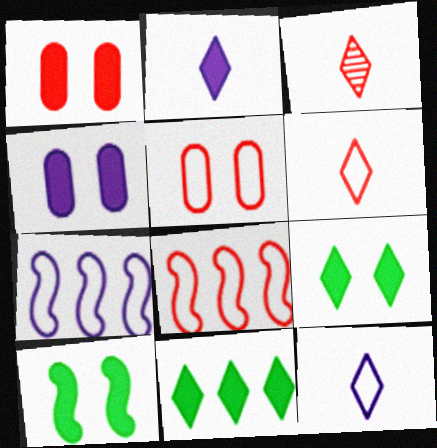[[1, 3, 8], 
[5, 6, 8]]